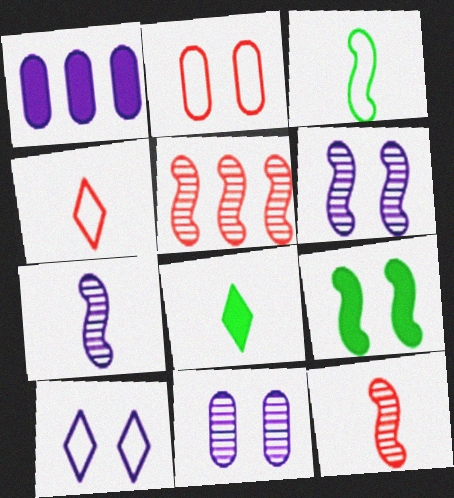[[1, 7, 10]]